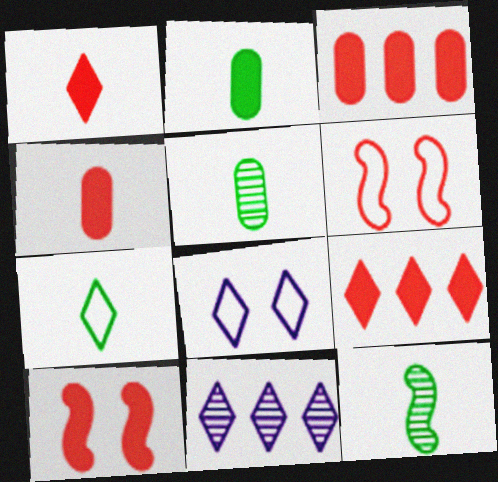[[1, 3, 10], 
[2, 6, 11], 
[2, 7, 12], 
[3, 8, 12], 
[4, 9, 10]]